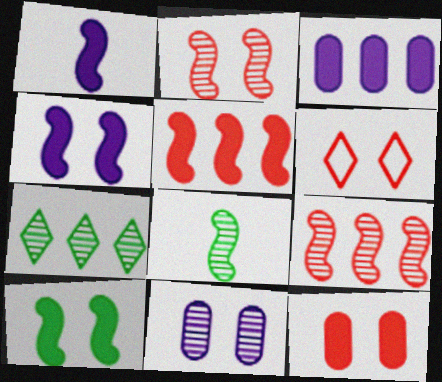[[1, 5, 10], 
[2, 6, 12], 
[3, 6, 8], 
[6, 10, 11]]